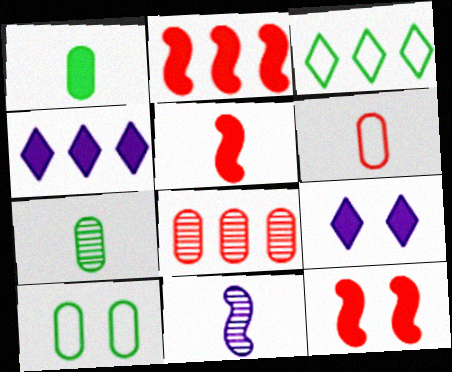[[1, 2, 9], 
[1, 4, 12], 
[2, 5, 12]]